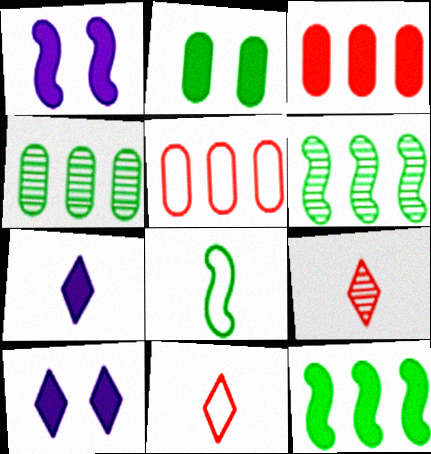[[1, 4, 11]]